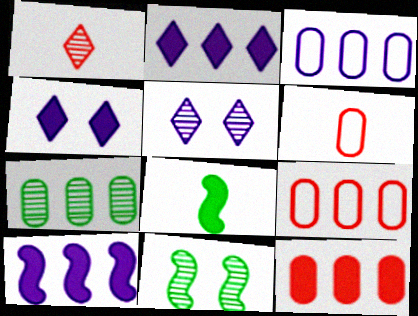[[2, 6, 11], 
[3, 7, 12], 
[4, 8, 12], 
[5, 8, 9]]